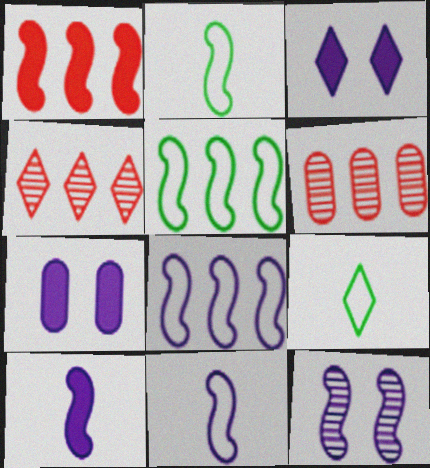[[1, 2, 12], 
[2, 3, 6], 
[2, 4, 7], 
[3, 4, 9], 
[8, 10, 12]]